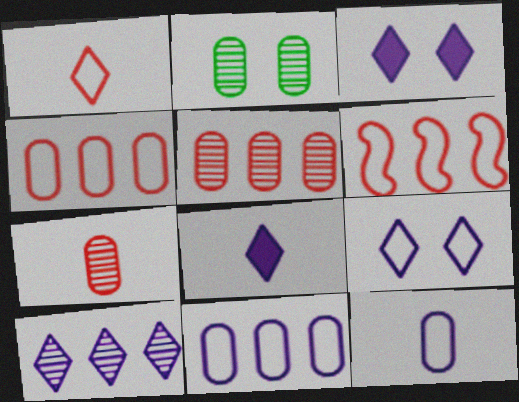[[2, 6, 8], 
[8, 9, 10]]